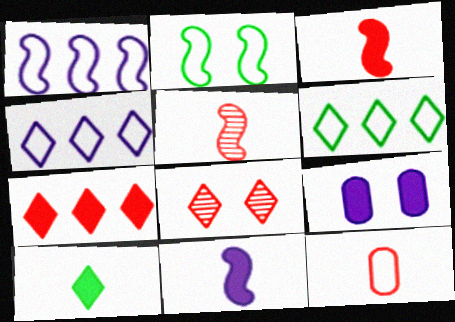[[2, 4, 12], 
[2, 8, 9], 
[4, 8, 10], 
[5, 6, 9]]